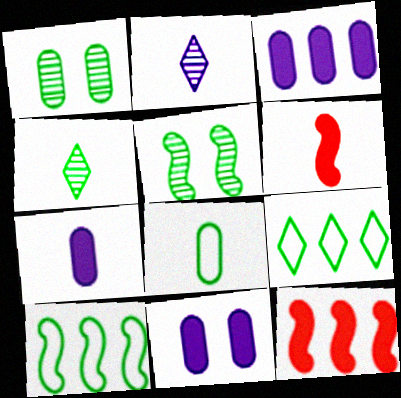[[2, 6, 8], 
[3, 7, 11]]